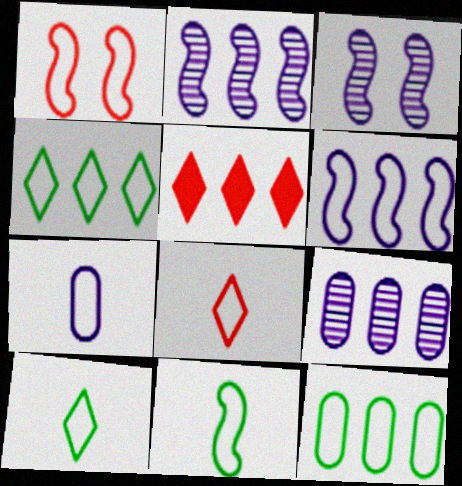[[1, 4, 7], 
[1, 6, 11], 
[2, 5, 12], 
[7, 8, 11]]